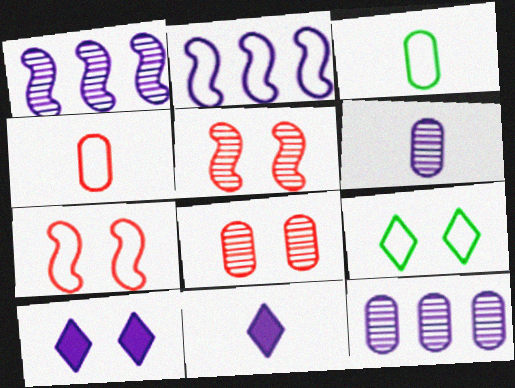[[2, 4, 9], 
[2, 6, 10]]